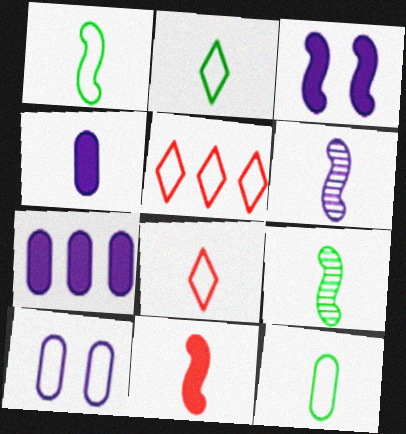[[1, 2, 12], 
[1, 5, 10], 
[1, 6, 11], 
[4, 8, 9]]